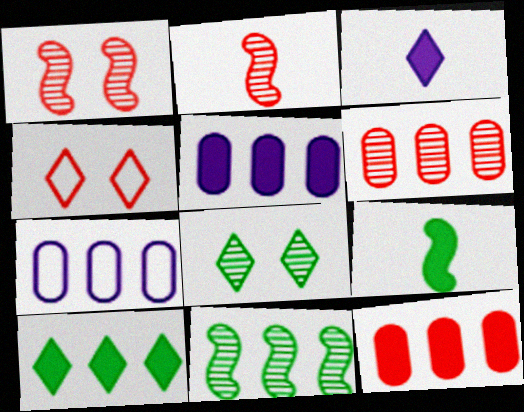[[2, 4, 12]]